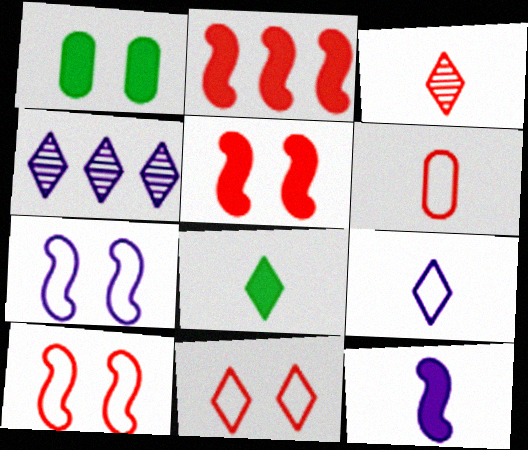[[3, 8, 9], 
[4, 8, 11]]